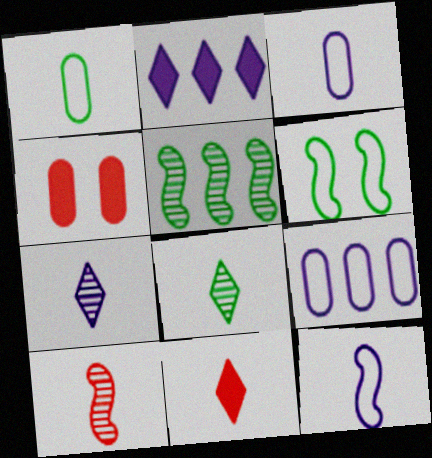[]